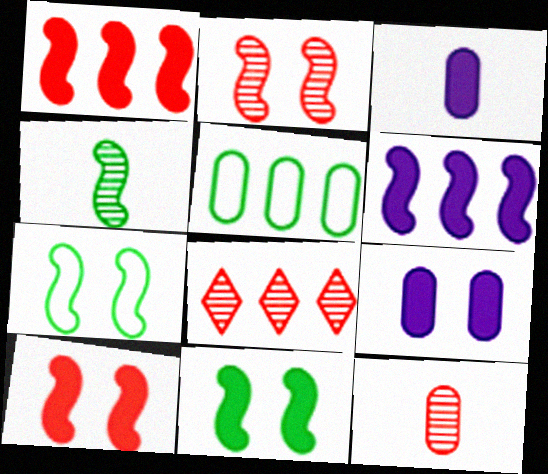[[2, 8, 12], 
[3, 7, 8], 
[5, 6, 8], 
[5, 9, 12]]